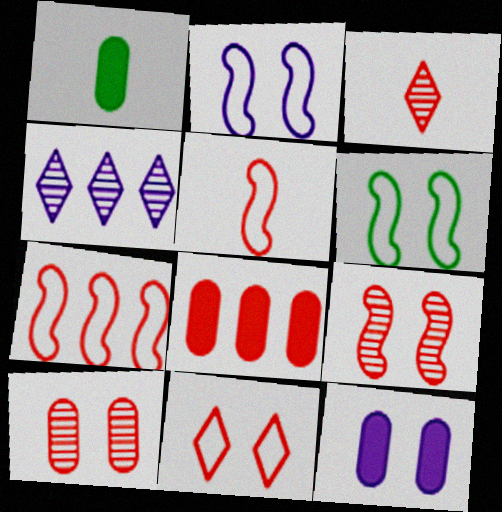[[1, 8, 12]]